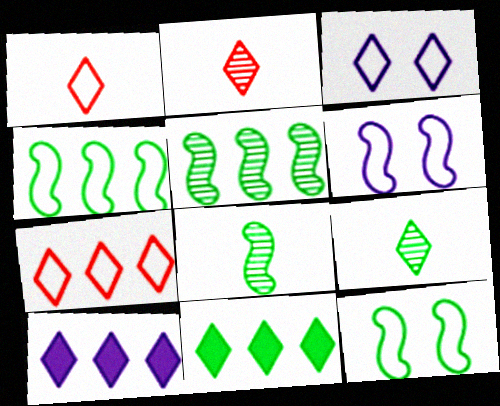[[2, 3, 11]]